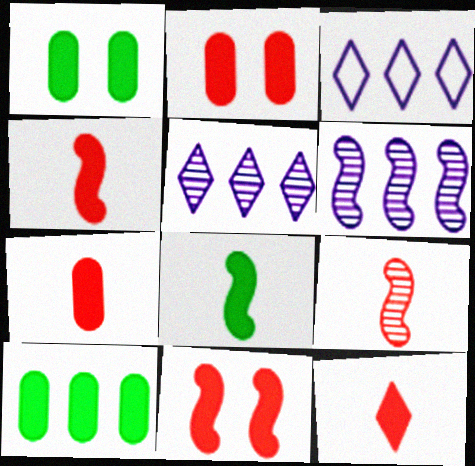[[1, 3, 9], 
[4, 7, 12]]